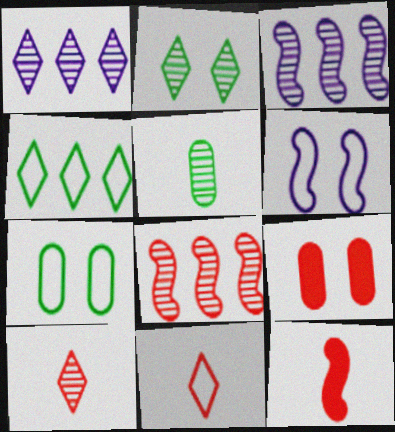[[1, 2, 10], 
[1, 7, 12], 
[2, 6, 9], 
[8, 9, 11]]